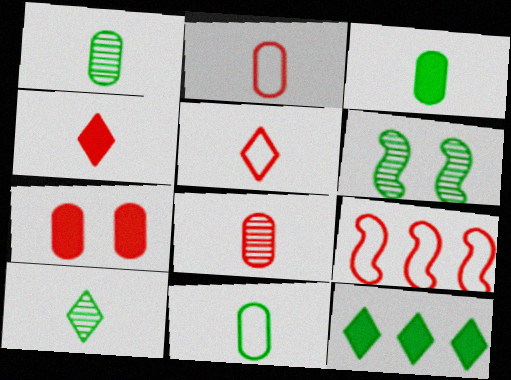[[1, 3, 11], 
[6, 11, 12]]